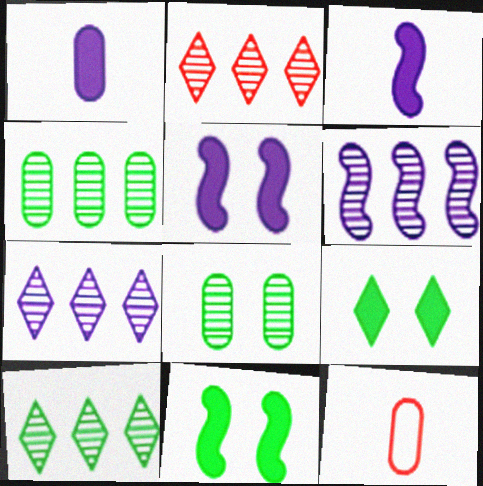[[2, 4, 6], 
[2, 7, 10], 
[5, 10, 12], 
[6, 9, 12], 
[7, 11, 12]]